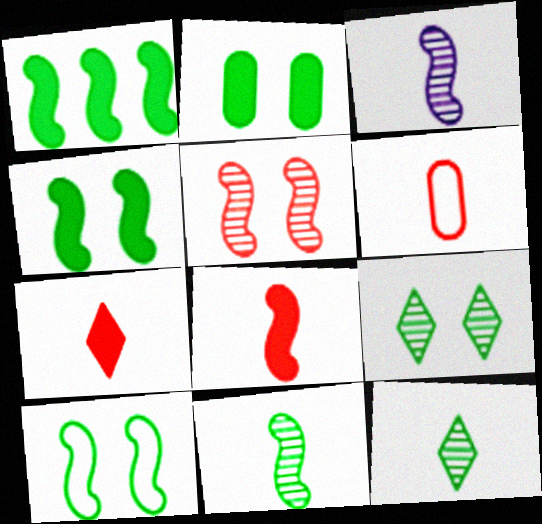[[1, 10, 11], 
[2, 9, 10]]